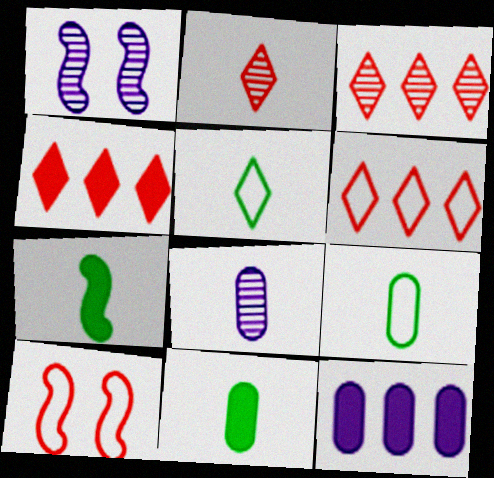[[1, 4, 9], 
[1, 6, 11], 
[3, 4, 6]]